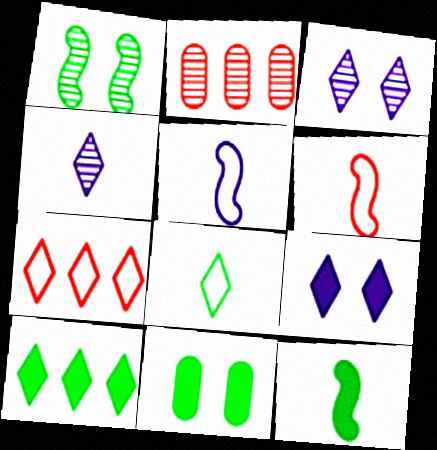[[1, 2, 4], 
[10, 11, 12]]